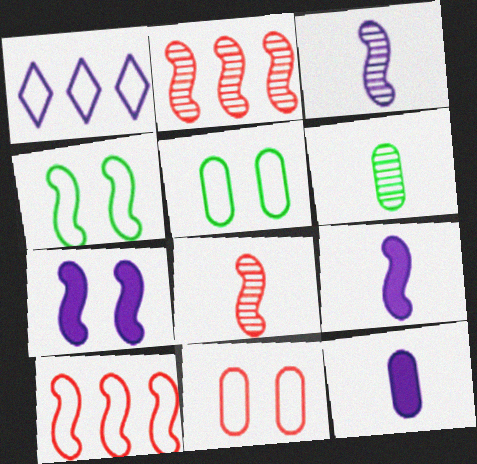[[2, 4, 9]]